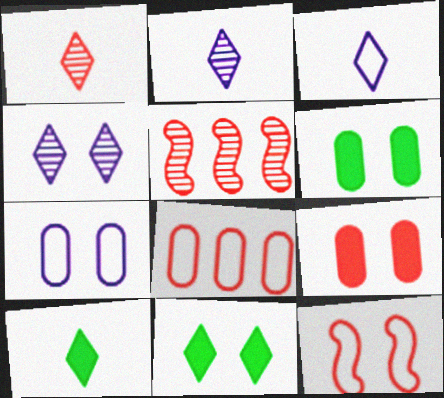[[1, 3, 10], 
[3, 5, 6], 
[4, 6, 12], 
[5, 7, 10]]